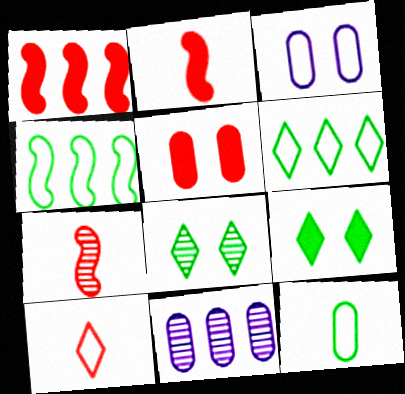[[1, 6, 11], 
[3, 4, 10], 
[5, 11, 12], 
[7, 8, 11]]